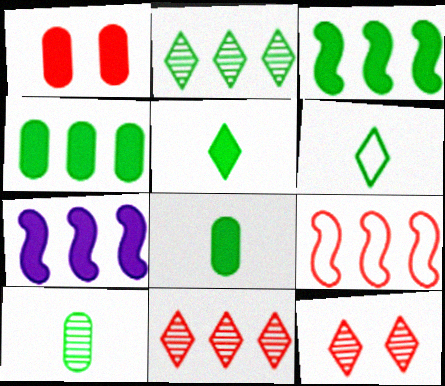[[1, 5, 7]]